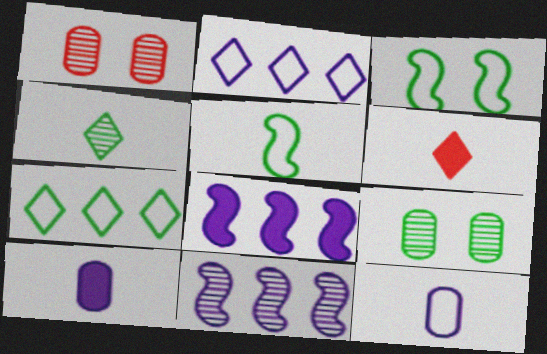[[1, 4, 11]]